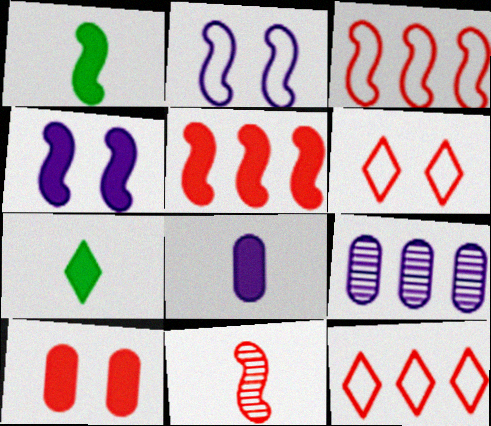[[1, 4, 5], 
[1, 6, 9], 
[10, 11, 12]]